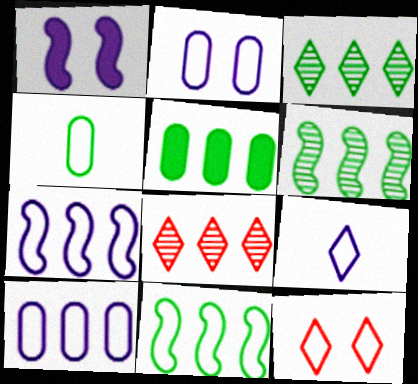[[1, 4, 8], 
[2, 7, 9], 
[3, 5, 11], 
[4, 7, 12], 
[5, 7, 8]]